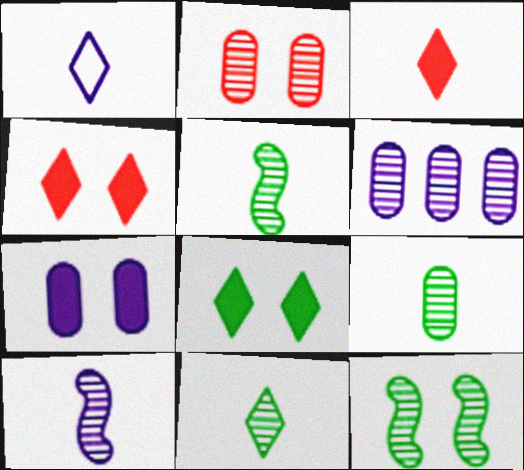[[1, 3, 11], 
[2, 6, 9], 
[5, 9, 11]]